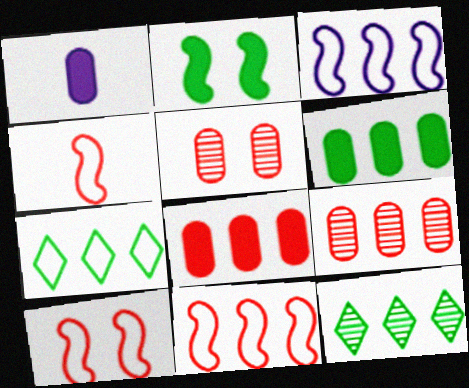[[1, 10, 12], 
[3, 8, 12], 
[4, 10, 11]]